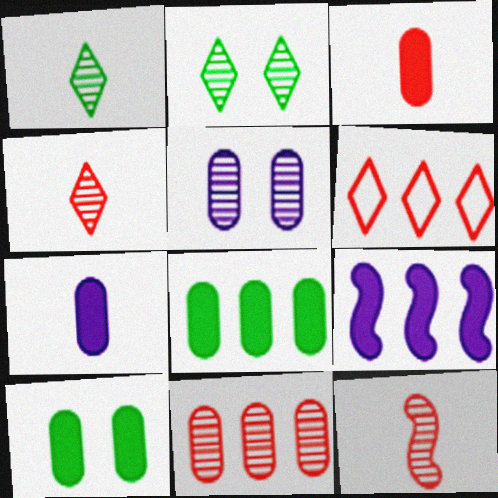[]